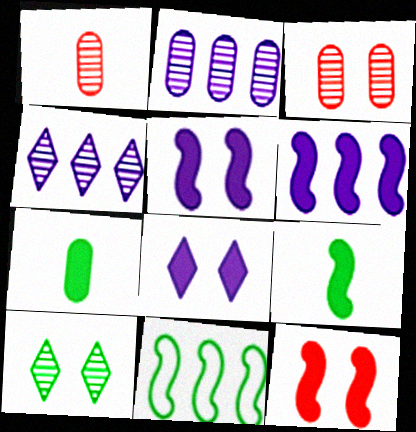[[1, 8, 11], 
[6, 9, 12], 
[7, 10, 11]]